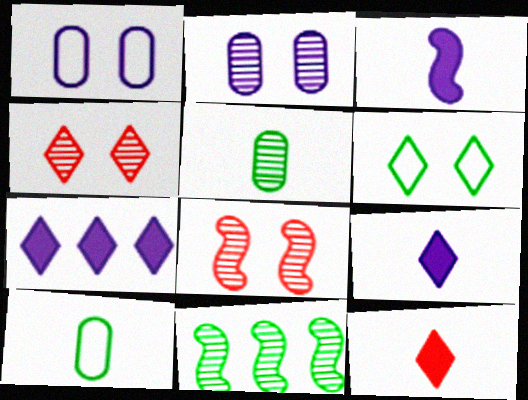[[1, 11, 12], 
[7, 8, 10]]